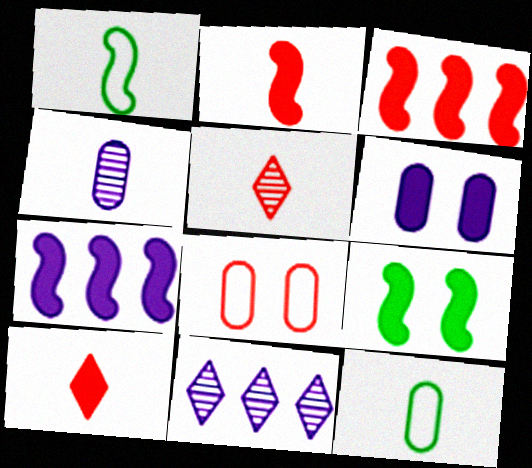[[1, 4, 10], 
[2, 7, 9], 
[3, 5, 8]]